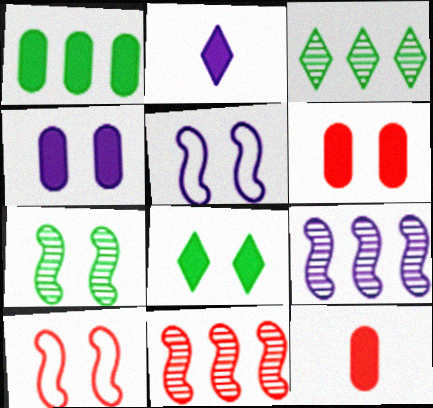[[1, 4, 12], 
[3, 5, 12]]